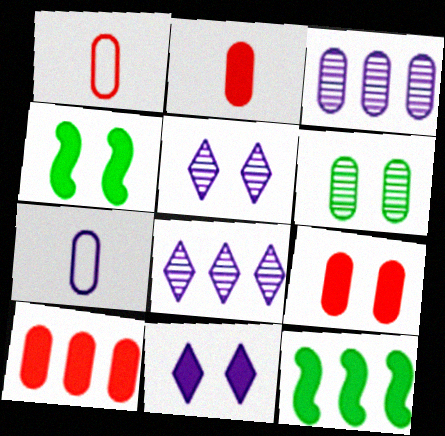[[1, 4, 8], 
[1, 5, 12], 
[2, 9, 10], 
[2, 11, 12], 
[4, 9, 11], 
[6, 7, 10]]